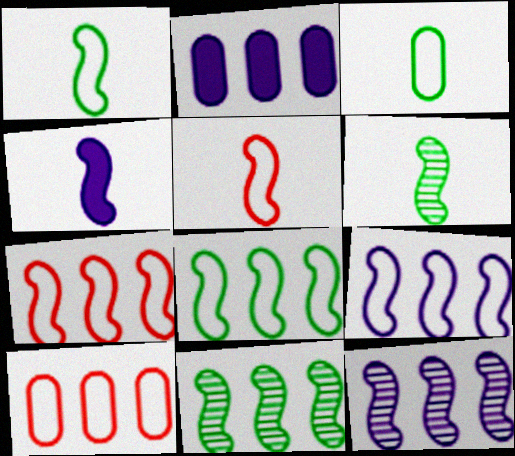[[4, 5, 6], 
[7, 8, 9]]